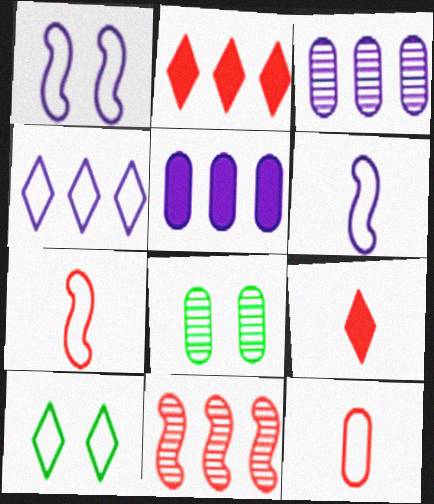[[2, 6, 8], 
[5, 8, 12]]